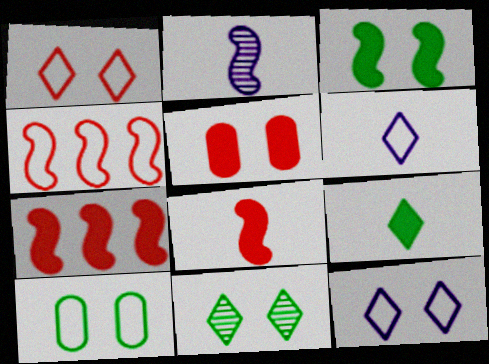[[2, 3, 4], 
[3, 10, 11], 
[4, 6, 10]]